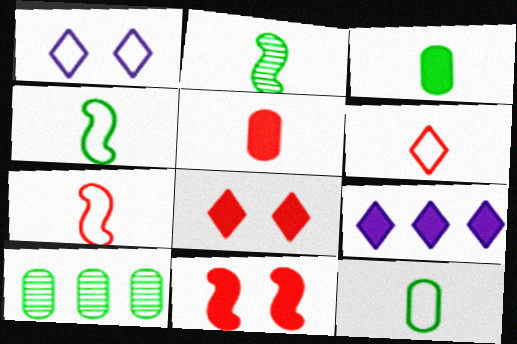[[3, 9, 11]]